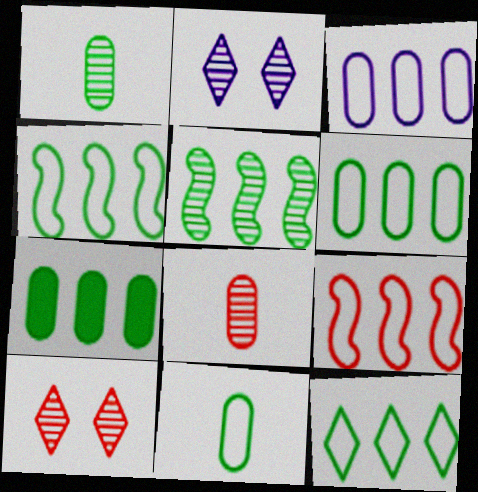[[2, 5, 8], 
[3, 9, 12], 
[4, 6, 12], 
[5, 7, 12]]